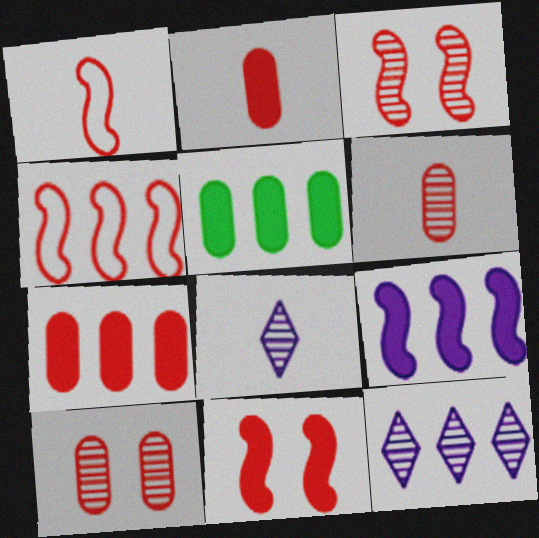[[4, 5, 12]]